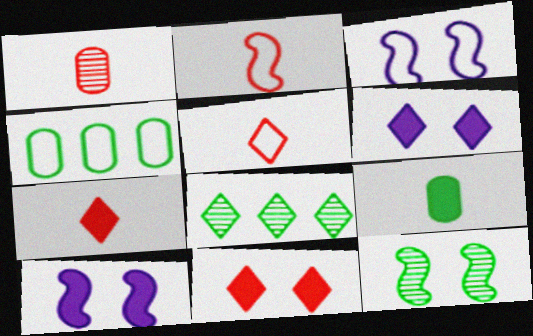[[1, 2, 7], 
[3, 4, 5], 
[5, 6, 8]]